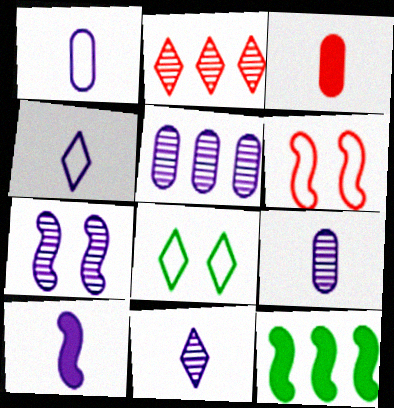[[1, 10, 11], 
[2, 3, 6], 
[4, 9, 10], 
[5, 7, 11]]